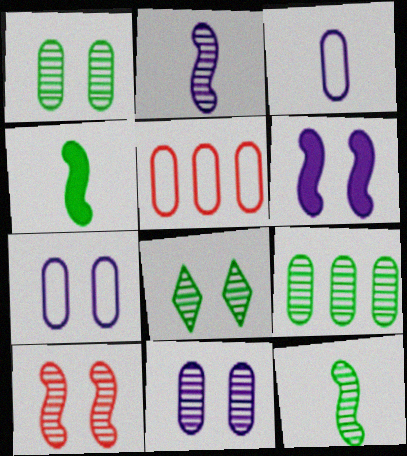[[8, 9, 12], 
[8, 10, 11]]